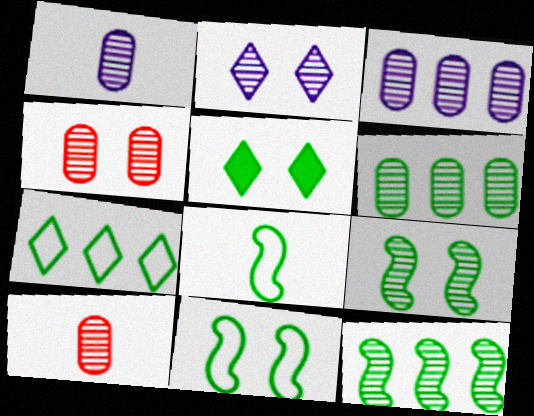[[1, 4, 6], 
[2, 4, 9], 
[2, 10, 12], 
[5, 6, 8]]